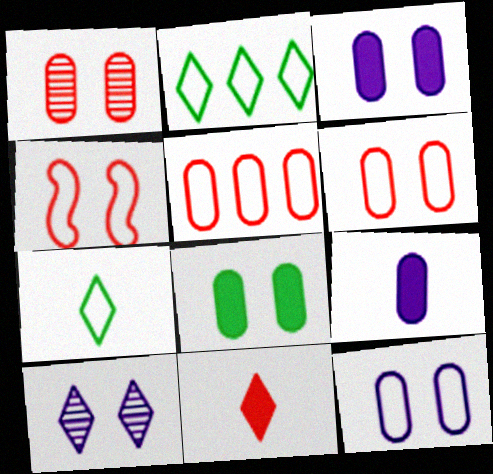[[1, 8, 12], 
[2, 10, 11], 
[4, 8, 10]]